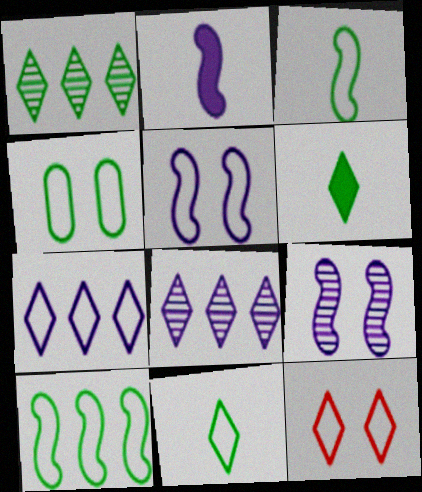[[4, 5, 12], 
[4, 10, 11], 
[6, 8, 12], 
[7, 11, 12]]